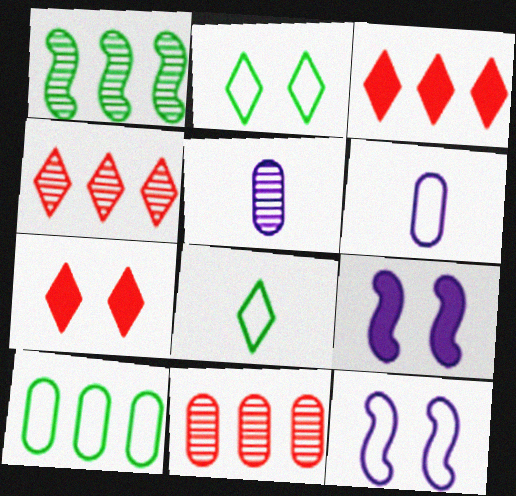[[1, 6, 7], 
[8, 9, 11]]